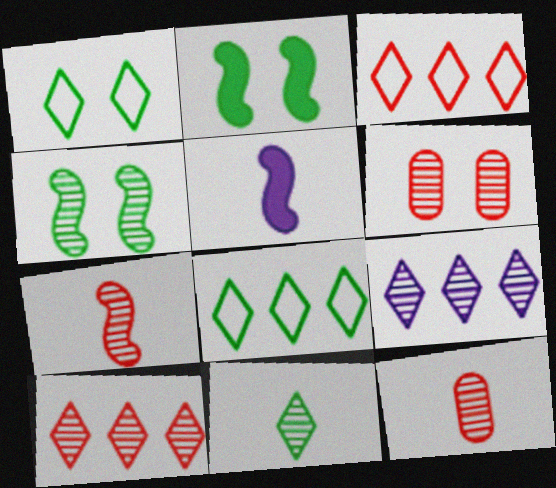[[4, 9, 12], 
[5, 6, 8], 
[6, 7, 10]]